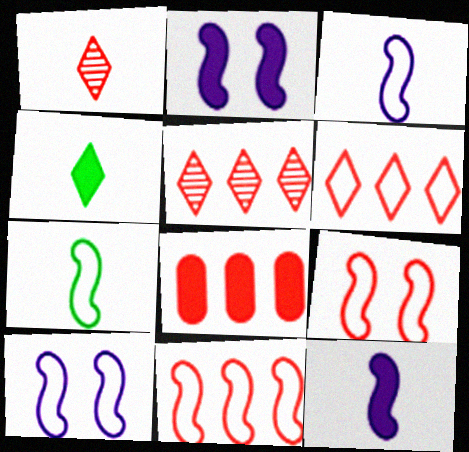[[1, 8, 9], 
[2, 4, 8], 
[5, 8, 11], 
[7, 10, 11]]